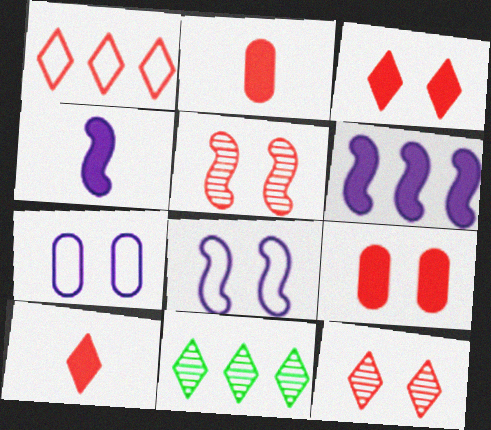[[1, 2, 5], 
[1, 10, 12], 
[2, 8, 11]]